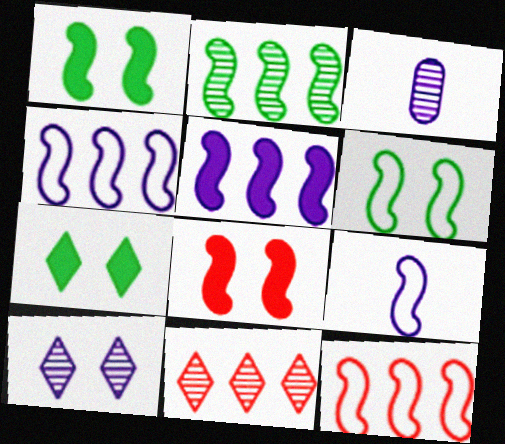[[2, 5, 12], 
[2, 8, 9], 
[3, 7, 12], 
[6, 9, 12]]